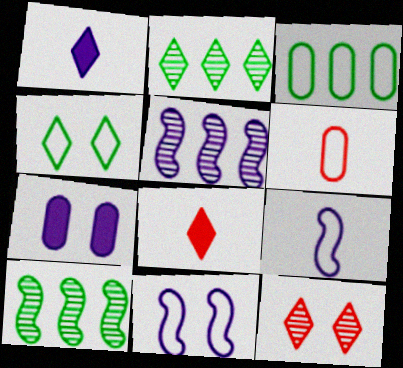[]